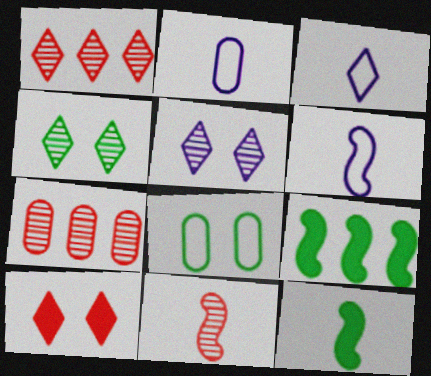[[2, 3, 6], 
[6, 11, 12]]